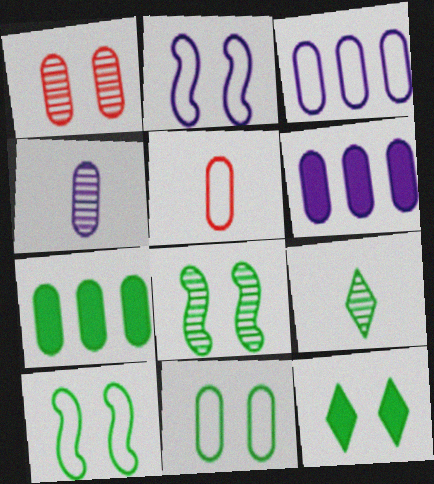[[1, 2, 12], 
[3, 5, 11], 
[7, 9, 10], 
[8, 11, 12]]